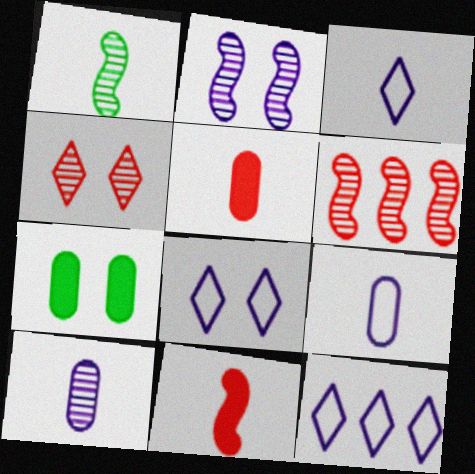[[1, 2, 6], 
[1, 3, 5], 
[3, 6, 7], 
[3, 8, 12]]